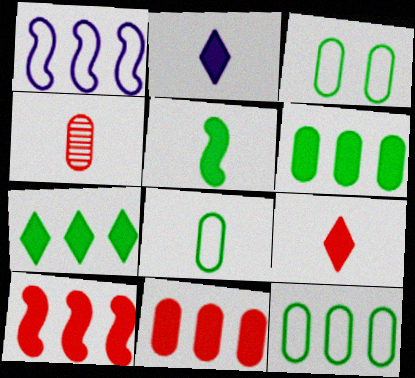[[3, 8, 12]]